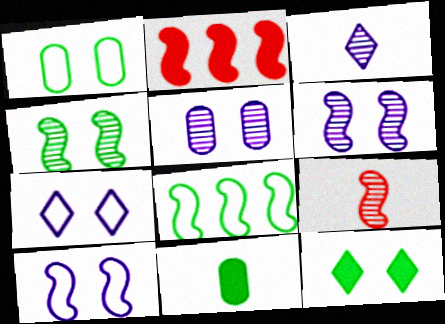[[1, 2, 3], 
[1, 4, 12]]